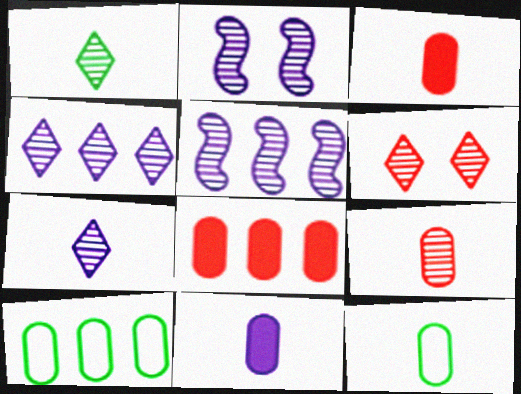[[1, 4, 6], 
[9, 11, 12]]